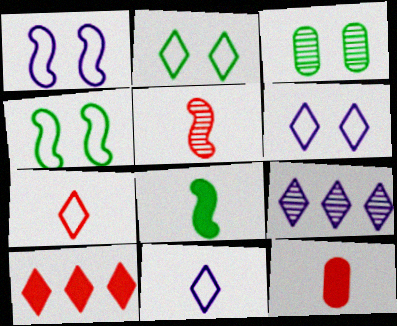[[3, 5, 9], 
[4, 9, 12], 
[5, 7, 12]]